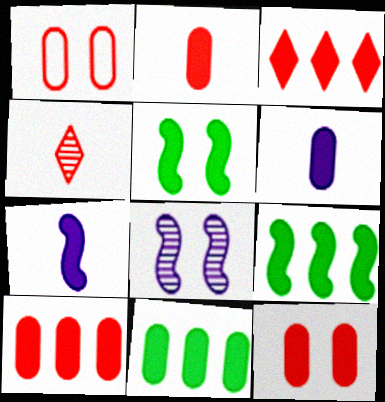[[2, 10, 12], 
[3, 5, 6], 
[6, 11, 12]]